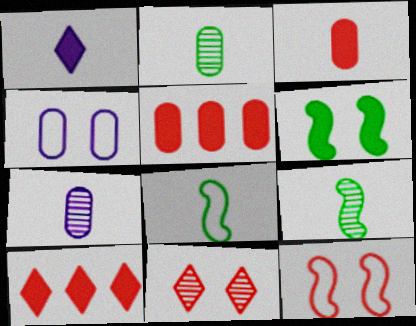[[1, 5, 6], 
[2, 4, 5], 
[4, 6, 11], 
[4, 9, 10]]